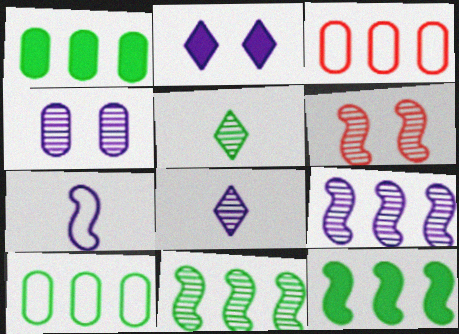[[4, 8, 9], 
[6, 7, 12]]